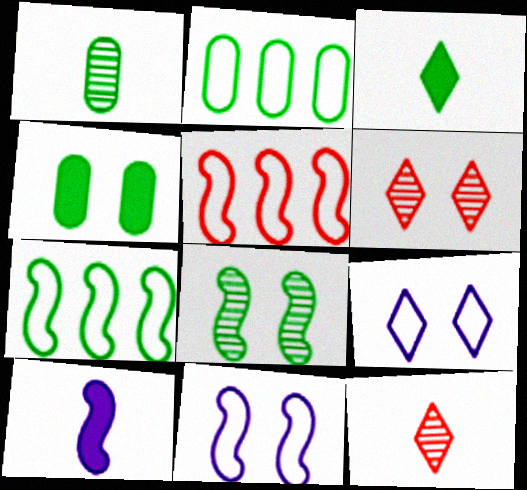[[1, 2, 4], 
[2, 3, 8], 
[2, 6, 10], 
[4, 6, 11], 
[5, 8, 10]]